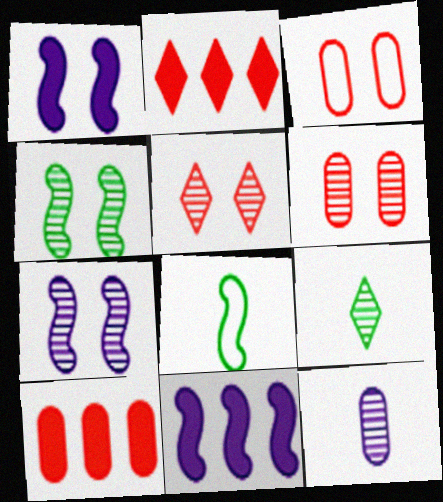[[3, 9, 11]]